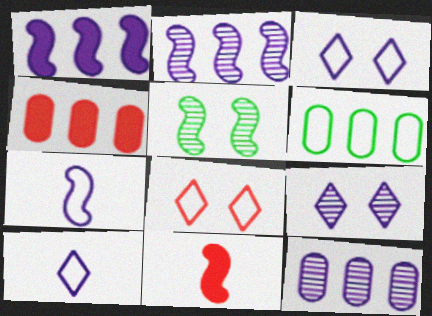[[4, 5, 10], 
[4, 6, 12], 
[6, 7, 8], 
[6, 9, 11]]